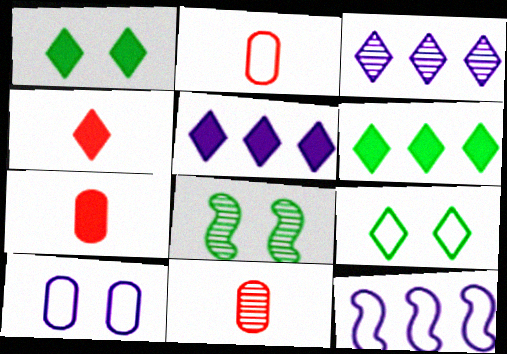[[1, 4, 5], 
[1, 11, 12], 
[2, 5, 8], 
[2, 7, 11], 
[2, 9, 12], 
[3, 4, 9], 
[3, 8, 11]]